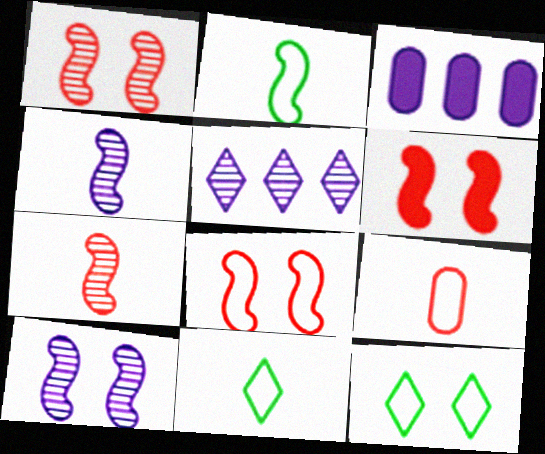[[1, 3, 11], 
[1, 6, 8], 
[3, 7, 12]]